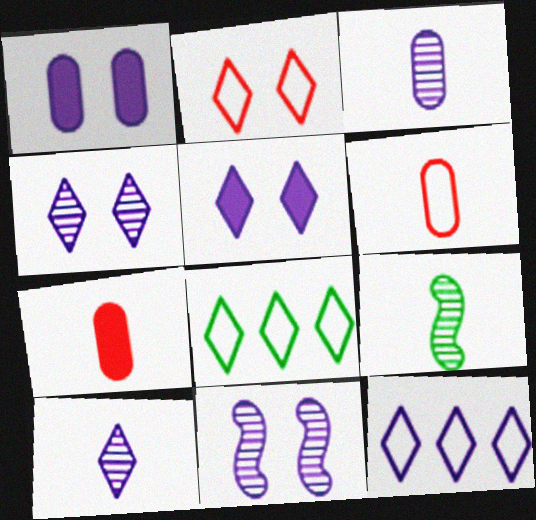[[5, 10, 12], 
[7, 8, 11]]